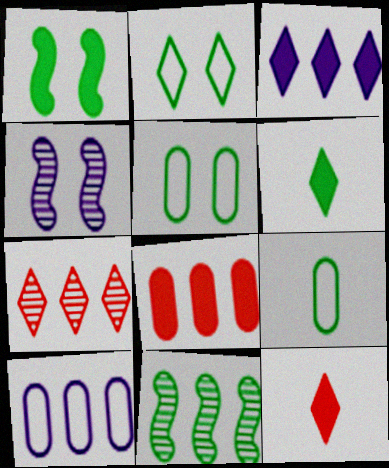[[5, 6, 11]]